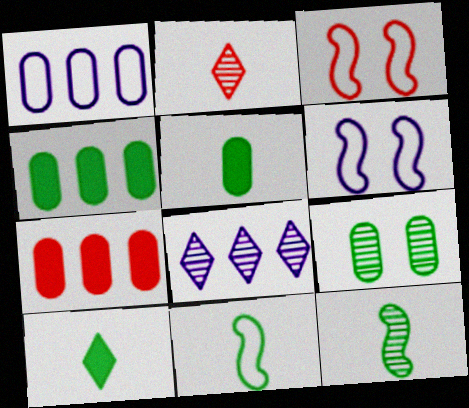[[2, 3, 7], 
[2, 4, 6], 
[3, 5, 8]]